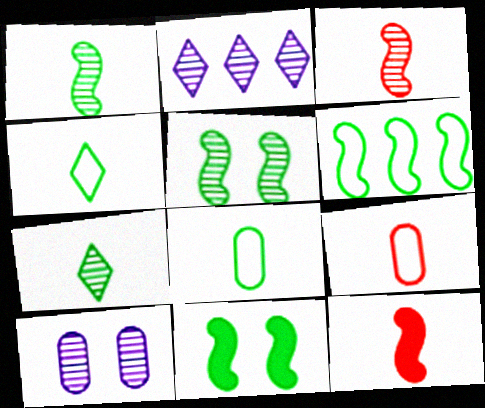[[1, 6, 11], 
[2, 9, 11]]